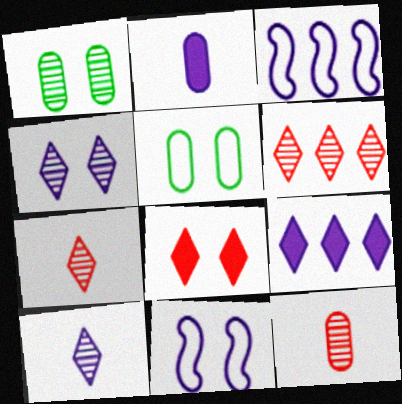[[1, 8, 11], 
[2, 3, 4]]